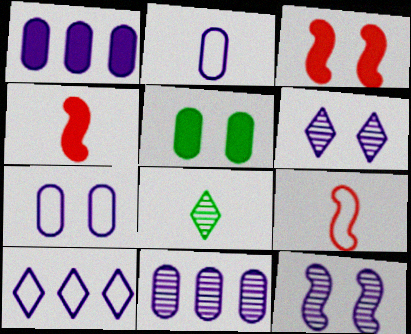[[2, 4, 8]]